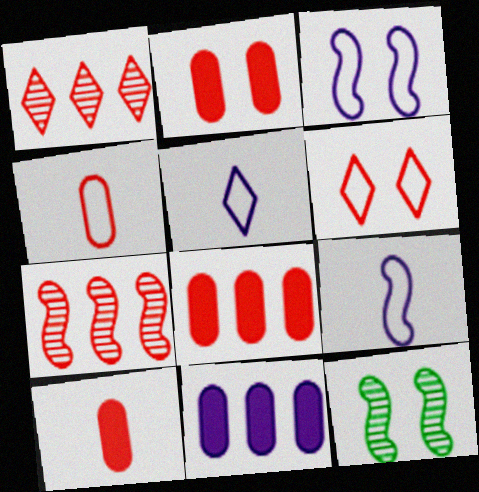[[2, 8, 10], 
[5, 8, 12], 
[6, 7, 10]]